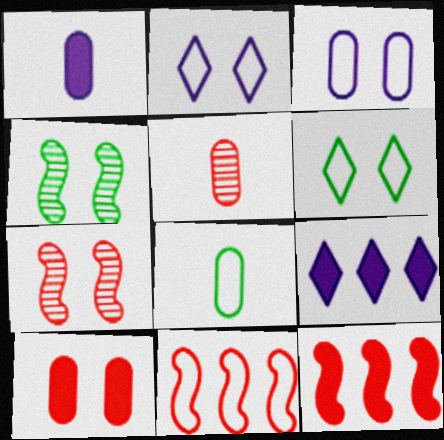[[1, 5, 8], 
[2, 4, 10], 
[2, 8, 11], 
[7, 8, 9]]